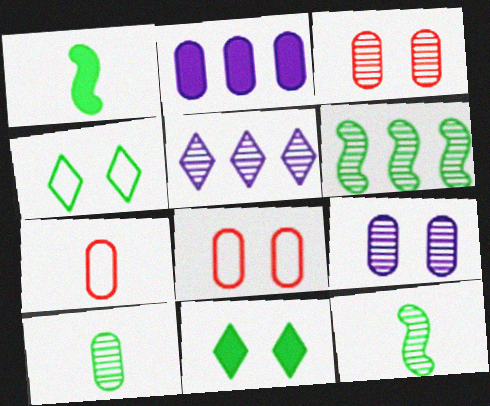[[1, 5, 8], 
[2, 8, 10], 
[3, 5, 12]]